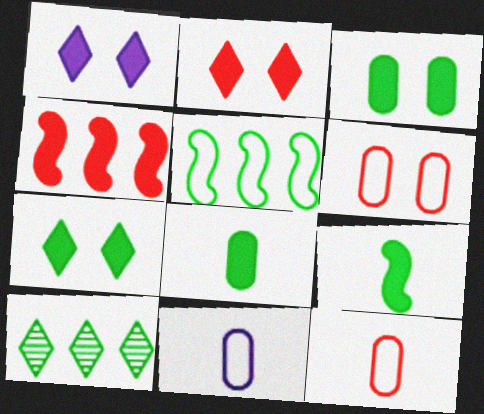[[1, 2, 7], 
[1, 4, 8]]